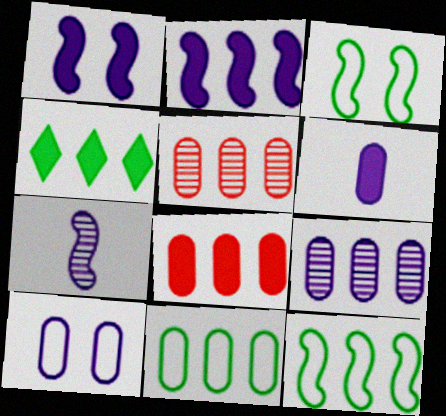[[2, 4, 8], 
[6, 9, 10], 
[8, 9, 11]]